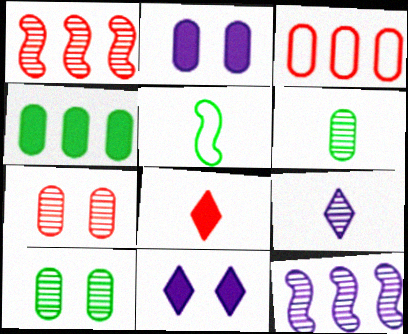[[1, 9, 10], 
[2, 3, 6]]